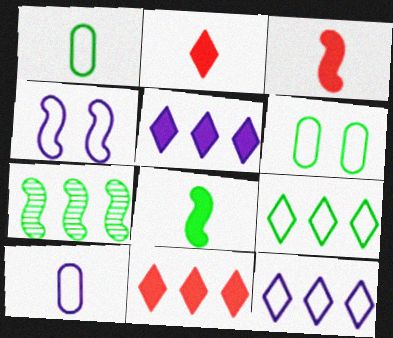[[3, 4, 7], 
[4, 10, 12]]